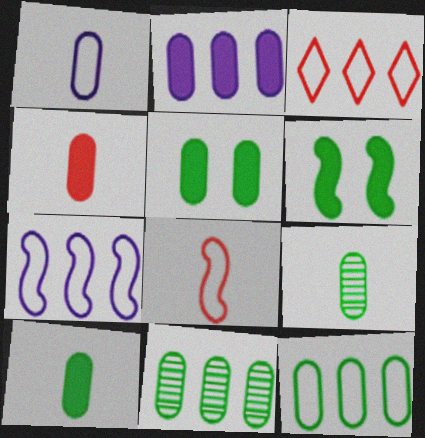[[1, 4, 9], 
[2, 4, 5], 
[3, 7, 12], 
[5, 9, 12]]